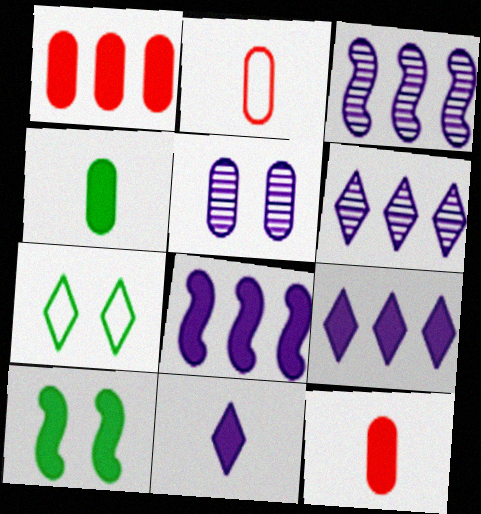[[1, 10, 11], 
[2, 6, 10], 
[3, 7, 12], 
[9, 10, 12]]